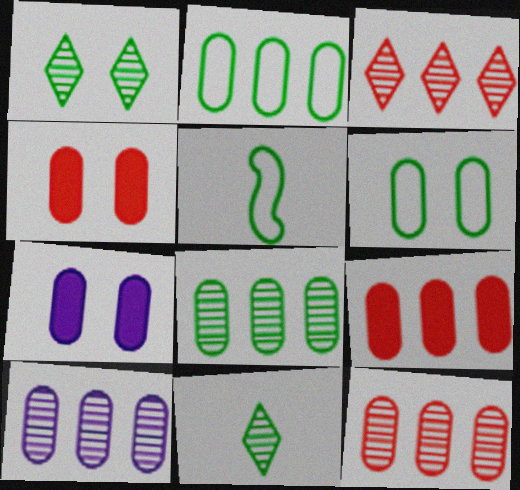[[2, 9, 10], 
[3, 5, 7], 
[8, 10, 12]]